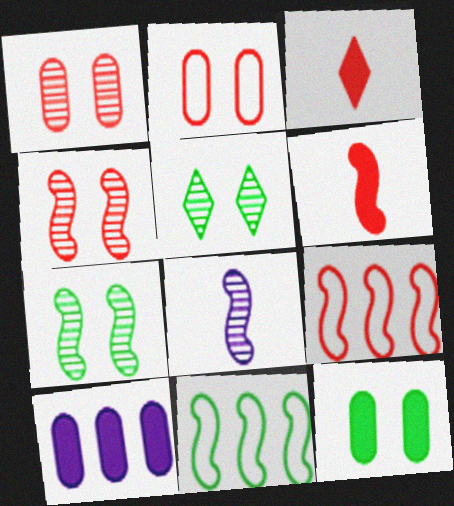[[1, 3, 9], 
[4, 6, 9]]